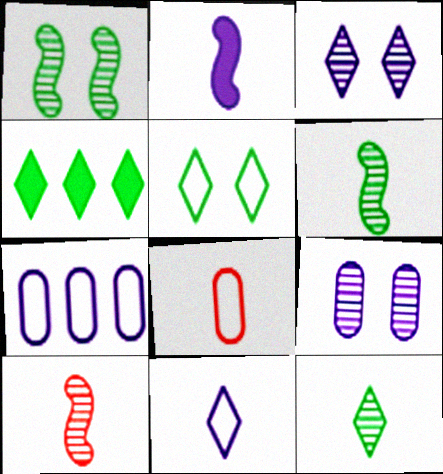[[2, 3, 7], 
[2, 8, 12], 
[4, 5, 12]]